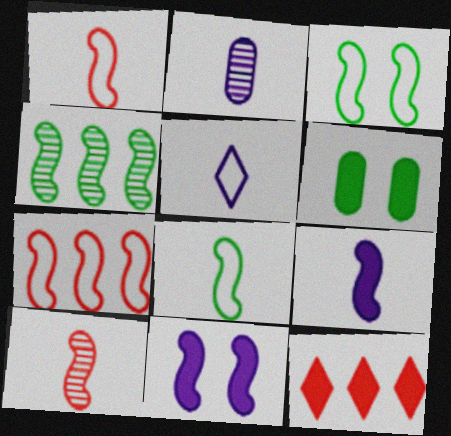[[1, 4, 11], 
[2, 3, 12], 
[2, 5, 9], 
[6, 9, 12], 
[8, 9, 10]]